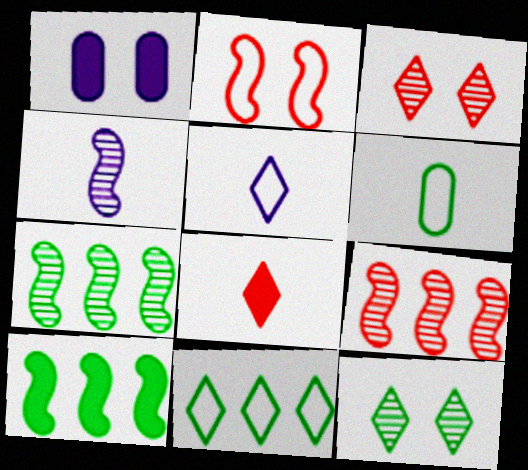[[1, 2, 12], 
[1, 8, 10], 
[2, 4, 10], 
[4, 6, 8], 
[6, 10, 12]]